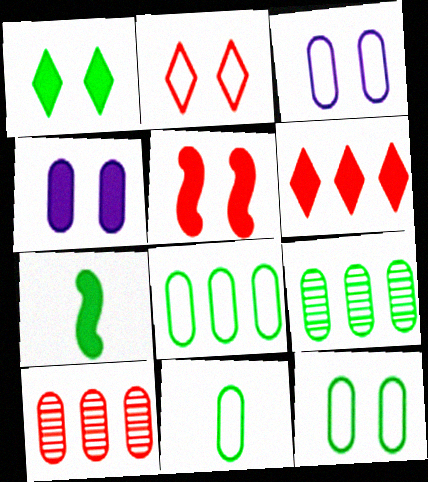[[1, 4, 5], 
[4, 6, 7], 
[4, 10, 11], 
[8, 11, 12]]